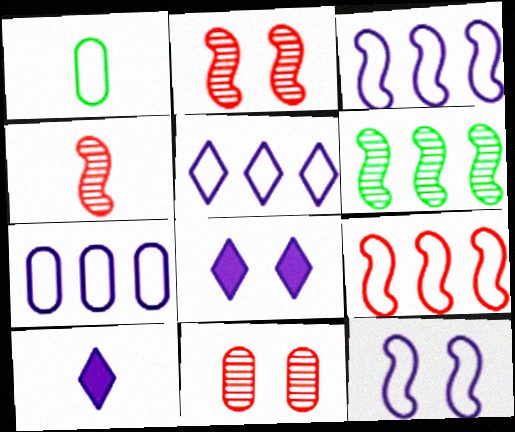[[1, 4, 10], 
[3, 5, 7]]